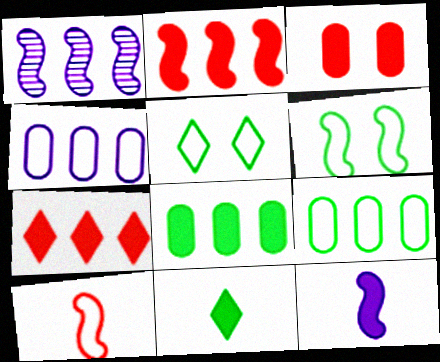[[1, 7, 9], 
[4, 5, 10]]